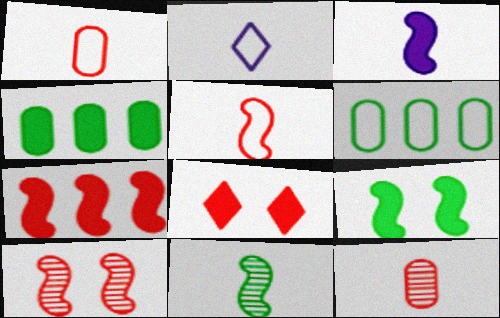[[2, 4, 10], 
[3, 4, 8], 
[3, 5, 11], 
[3, 7, 9], 
[5, 7, 10]]